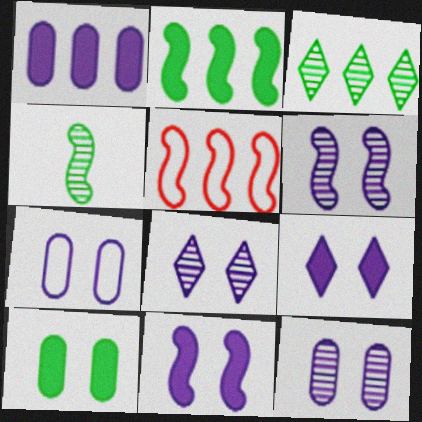[[1, 3, 5], 
[4, 5, 11], 
[6, 7, 9], 
[6, 8, 12], 
[7, 8, 11]]